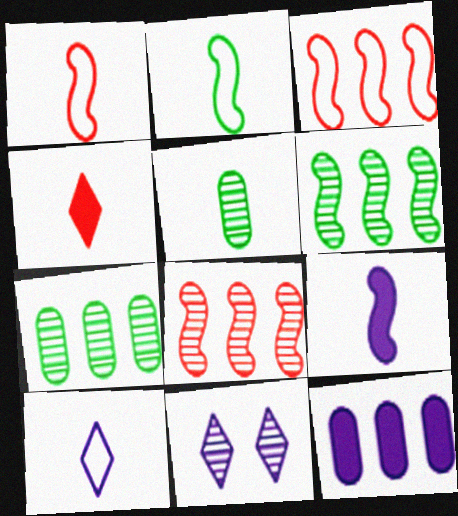[[5, 8, 11]]